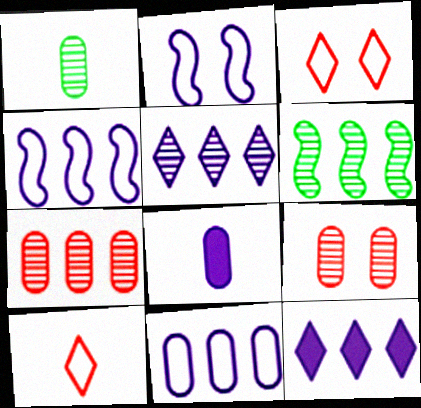[[2, 5, 8], 
[3, 6, 8], 
[5, 6, 7]]